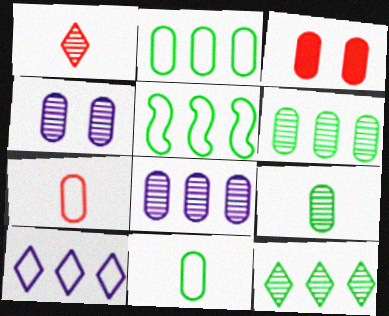[[3, 8, 11]]